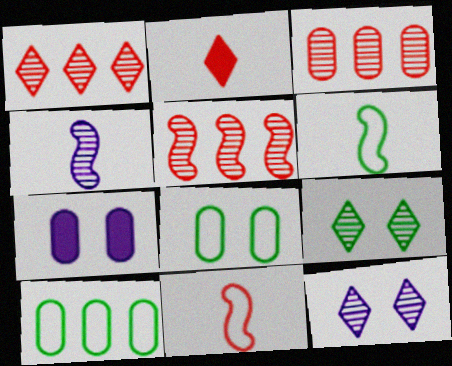[[1, 3, 5], 
[1, 6, 7], 
[3, 4, 9]]